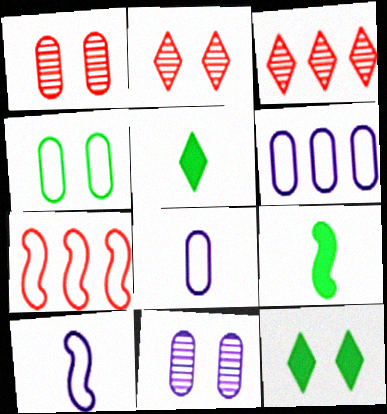[[2, 6, 9], 
[5, 7, 11]]